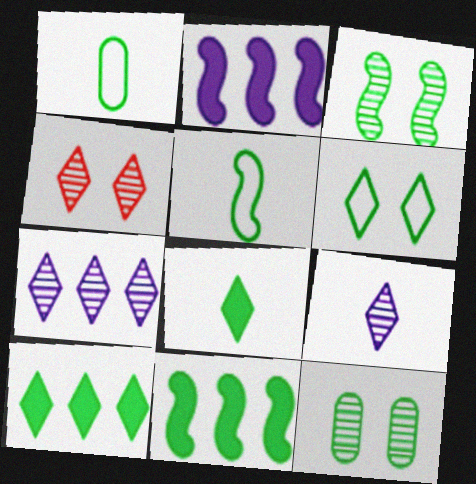[[1, 2, 4], 
[1, 3, 10], 
[3, 5, 11], 
[5, 10, 12]]